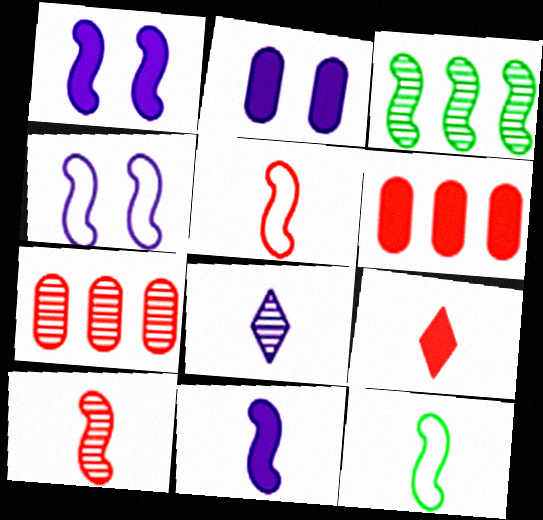[[1, 3, 5], 
[10, 11, 12]]